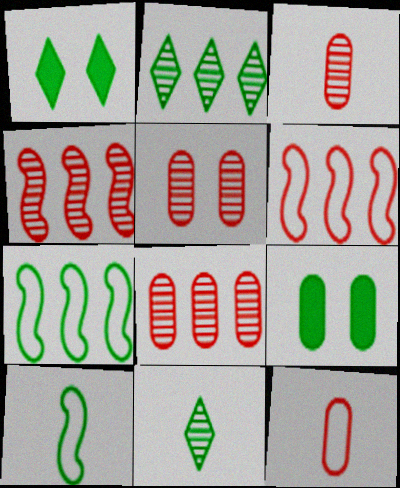[[2, 9, 10], 
[3, 5, 8], 
[7, 9, 11]]